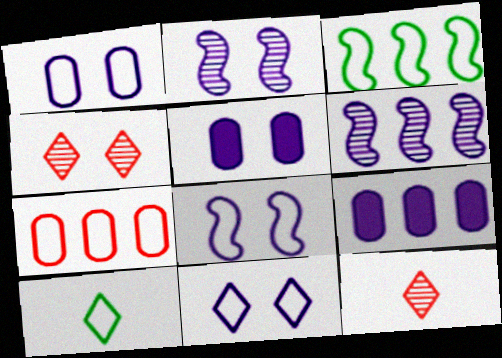[[1, 8, 11], 
[2, 5, 11], 
[3, 5, 12], 
[7, 8, 10]]